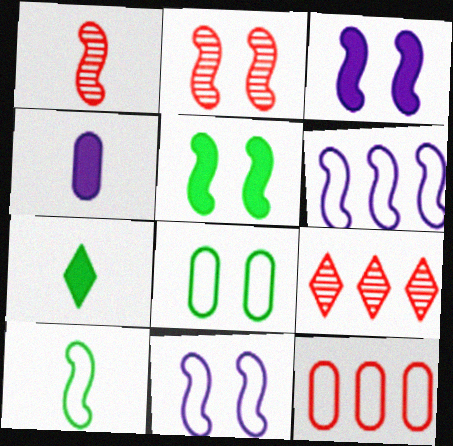[[1, 5, 6], 
[2, 5, 11]]